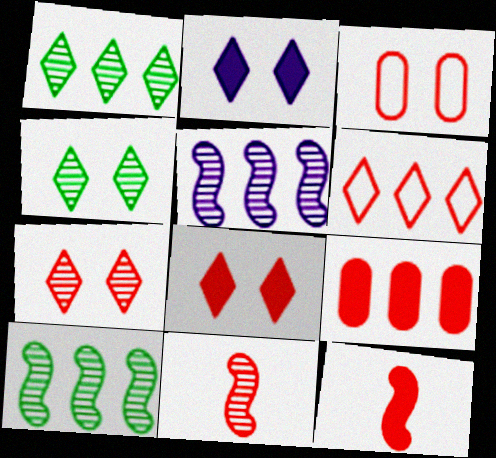[[8, 9, 12]]